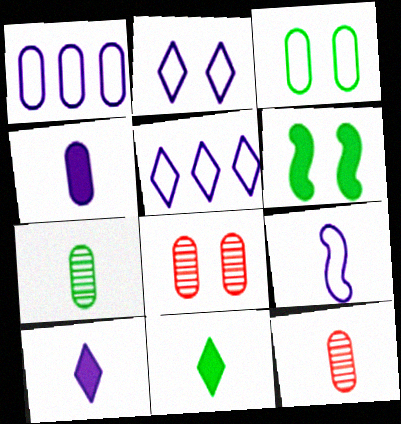[[1, 2, 9], 
[2, 6, 8], 
[5, 6, 12], 
[9, 11, 12]]